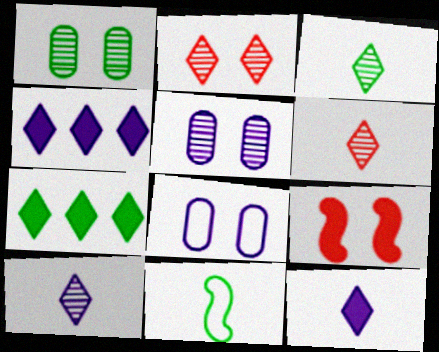[[1, 7, 11], 
[3, 6, 10]]